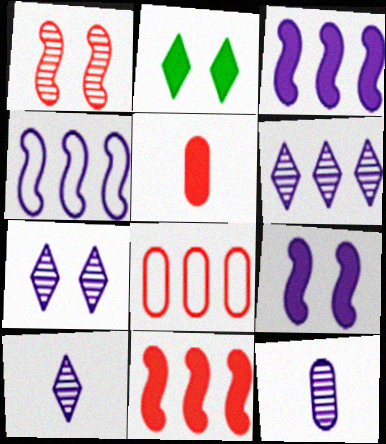[[2, 3, 5], 
[6, 7, 10]]